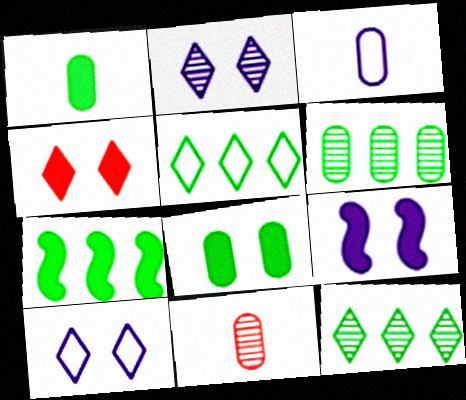[[1, 3, 11], 
[4, 8, 9], 
[5, 6, 7], 
[5, 9, 11], 
[7, 10, 11]]